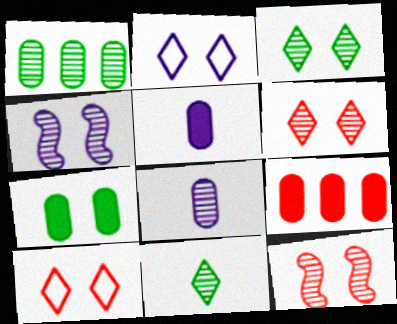[[2, 7, 12], 
[4, 7, 10], 
[5, 7, 9]]